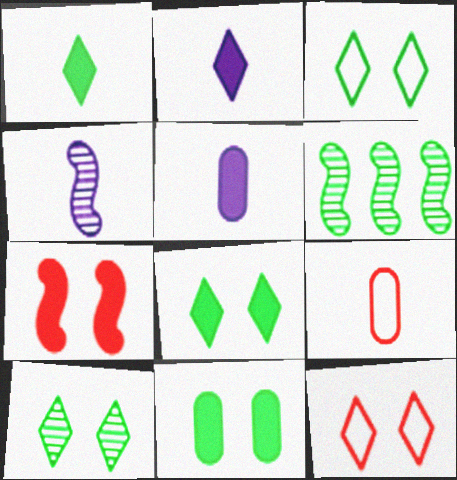[[1, 4, 9], 
[3, 8, 10], 
[5, 6, 12]]